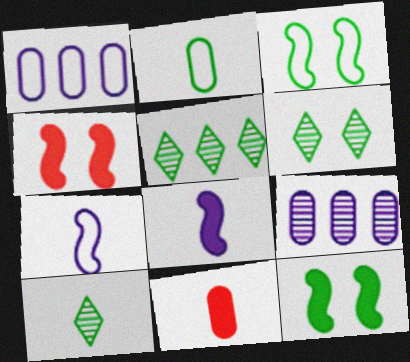[[1, 4, 10], 
[2, 5, 12], 
[5, 6, 10], 
[7, 10, 11]]